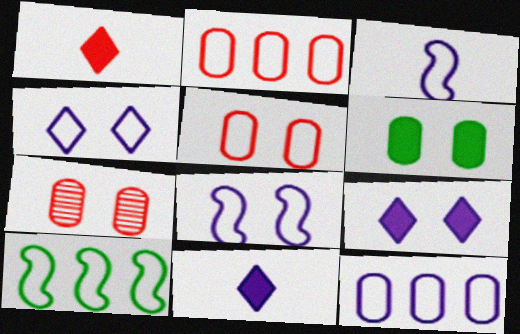[[3, 4, 12], 
[7, 10, 11]]